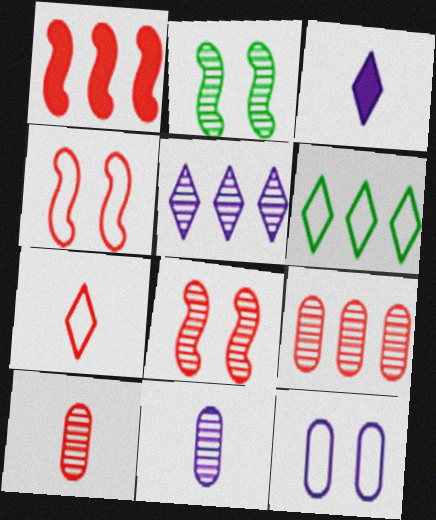[[2, 5, 10]]